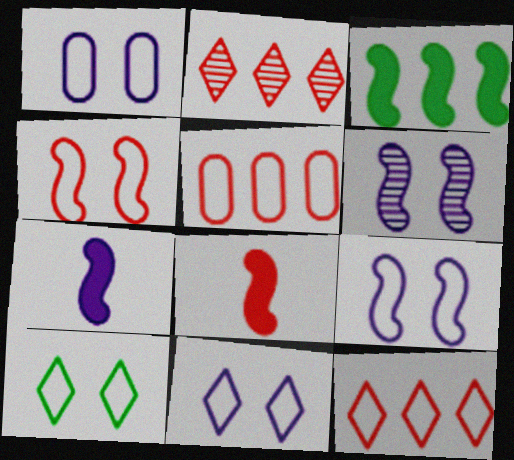[[1, 4, 10], 
[1, 9, 11]]